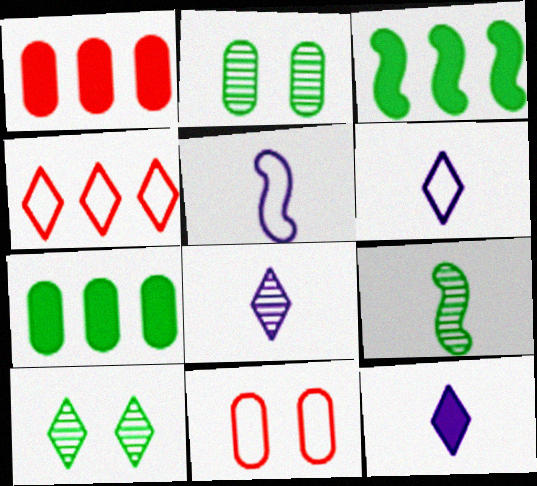[[1, 5, 10], 
[3, 8, 11], 
[4, 10, 12], 
[6, 8, 12]]